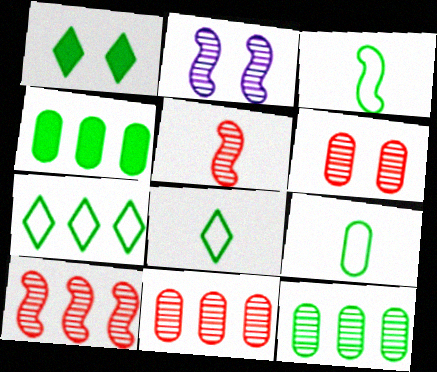[[1, 3, 12], 
[3, 8, 9]]